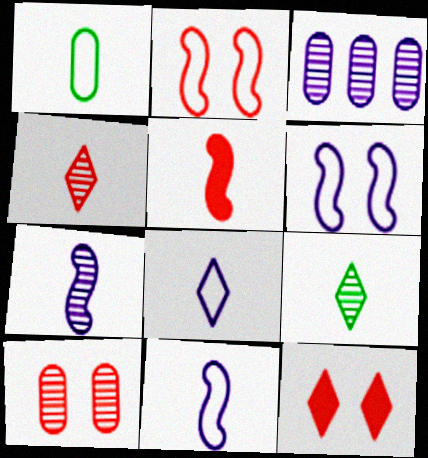[[2, 10, 12]]